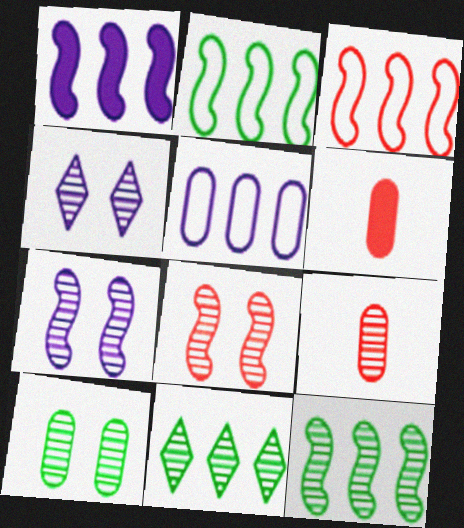[[1, 3, 12], 
[2, 4, 6], 
[4, 8, 10], 
[4, 9, 12], 
[5, 6, 10], 
[7, 9, 11]]